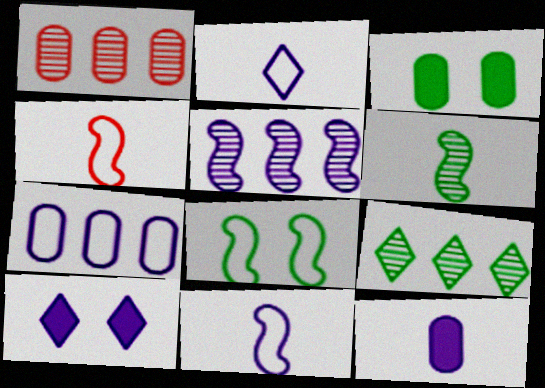[[1, 5, 9]]